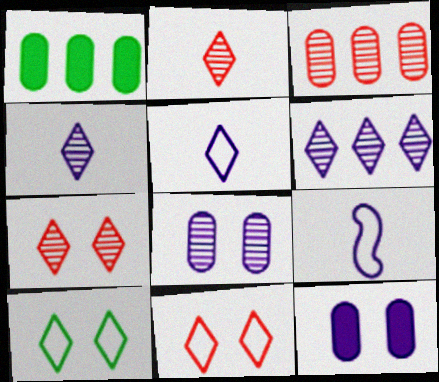[[1, 7, 9], 
[6, 9, 12]]